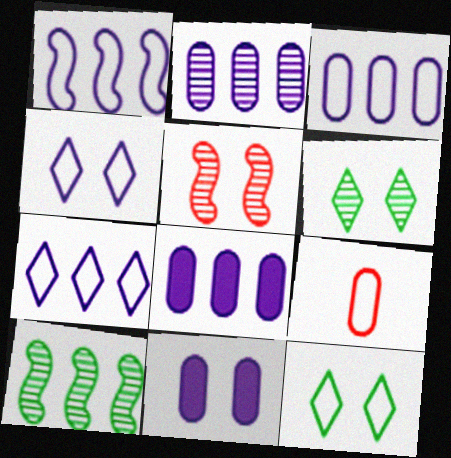[[1, 3, 7], 
[1, 9, 12], 
[2, 3, 8], 
[5, 11, 12]]